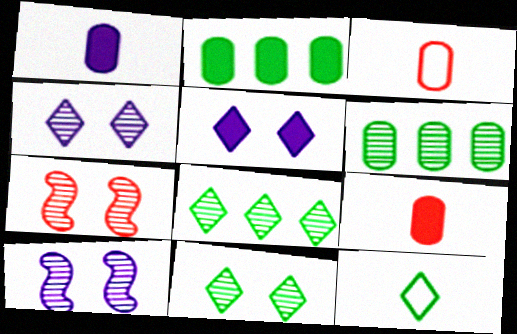[]